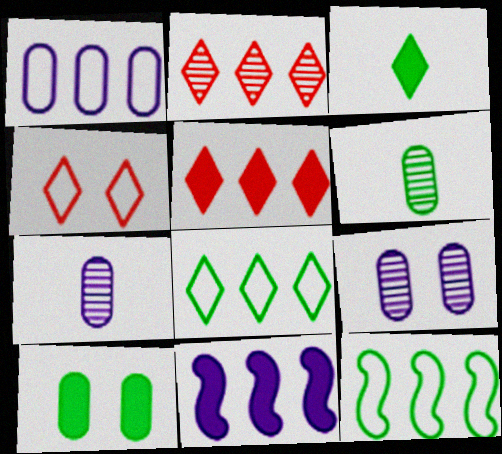[[4, 6, 11]]